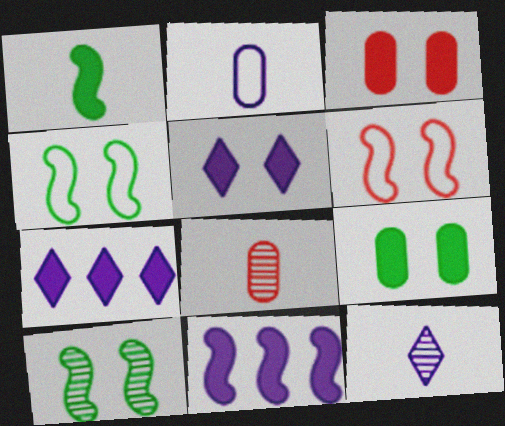[[1, 3, 7], 
[4, 7, 8]]